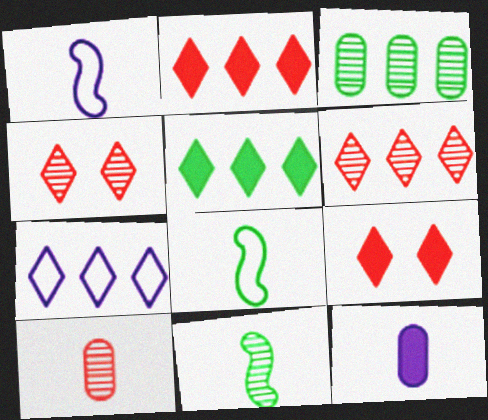[[1, 3, 9], 
[5, 6, 7]]